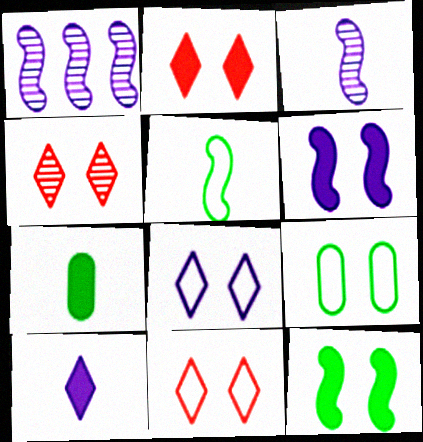[[1, 7, 11], 
[2, 4, 11], 
[4, 6, 9]]